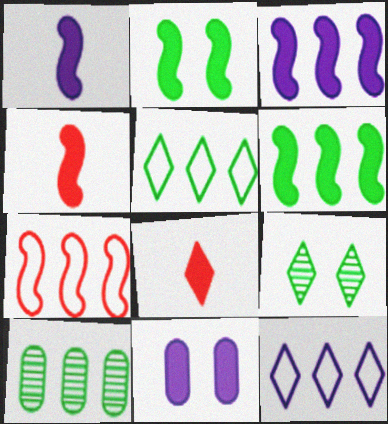[[2, 3, 4], 
[5, 6, 10], 
[6, 8, 11], 
[8, 9, 12]]